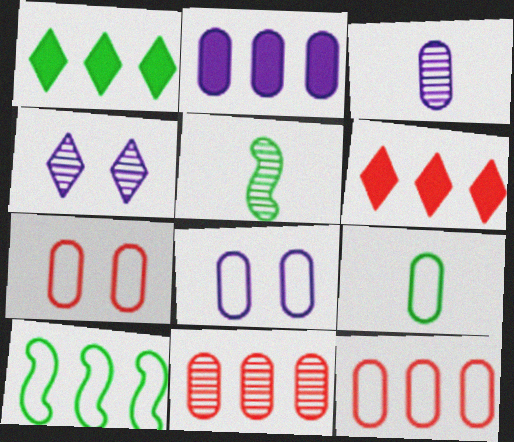[[2, 3, 8], 
[4, 5, 11], 
[5, 6, 8], 
[8, 9, 12]]